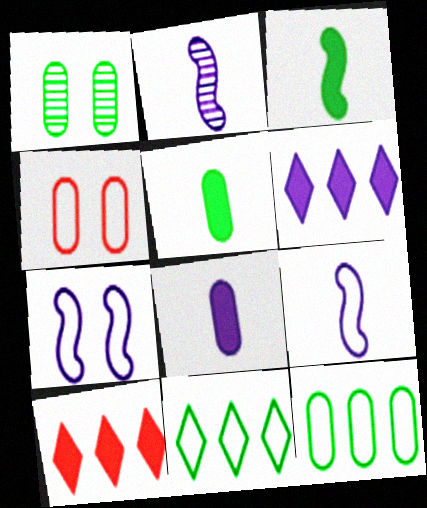[[1, 3, 11], 
[1, 5, 12], 
[1, 9, 10], 
[4, 9, 11]]